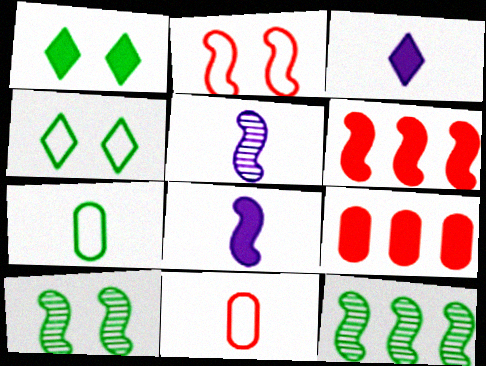[[1, 7, 12], 
[1, 8, 9], 
[2, 8, 12], 
[4, 5, 9]]